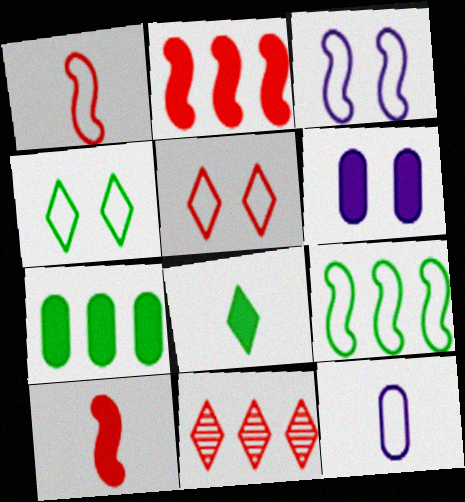[[1, 3, 9], 
[2, 6, 8], 
[5, 9, 12]]